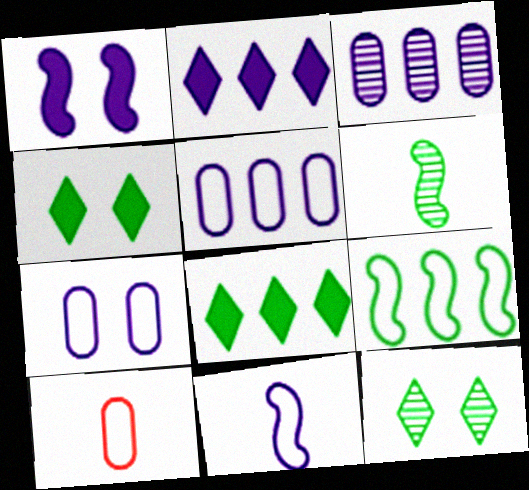[]